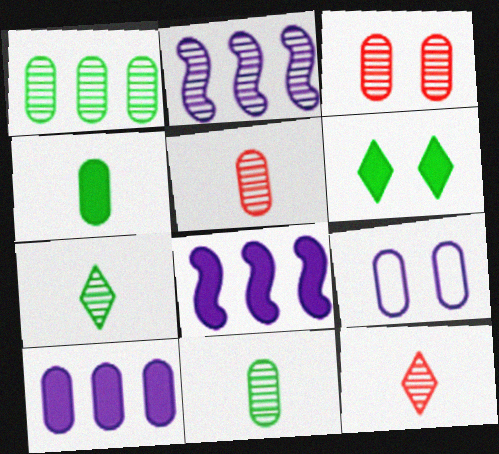[[2, 3, 7]]